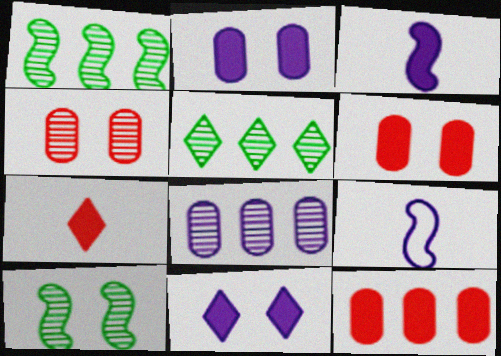[[5, 6, 9], 
[8, 9, 11]]